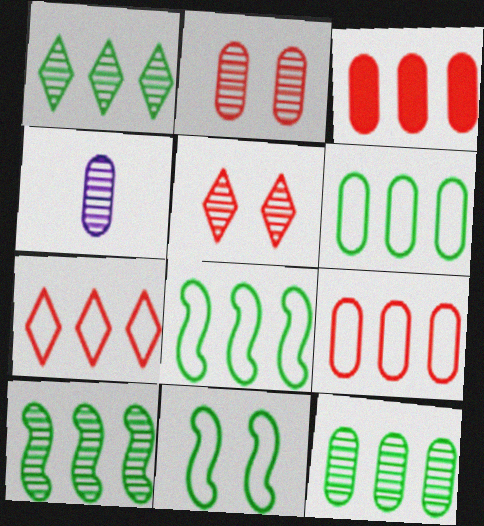[[1, 10, 12], 
[2, 4, 12], 
[4, 5, 10]]